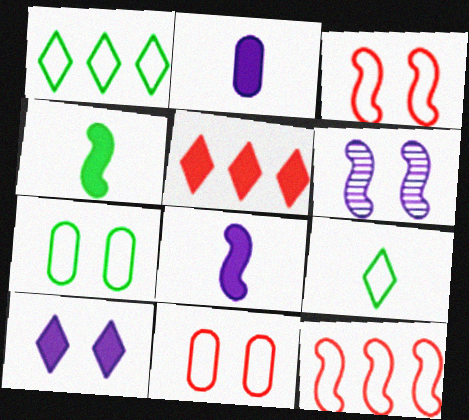[[4, 6, 12]]